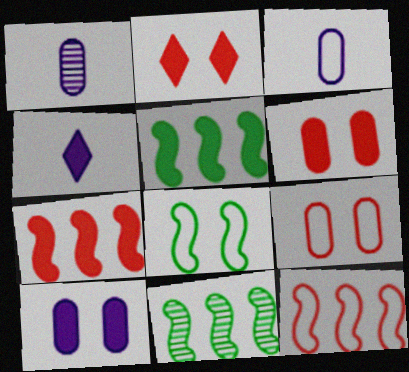[[2, 3, 11], 
[4, 5, 6], 
[4, 9, 11]]